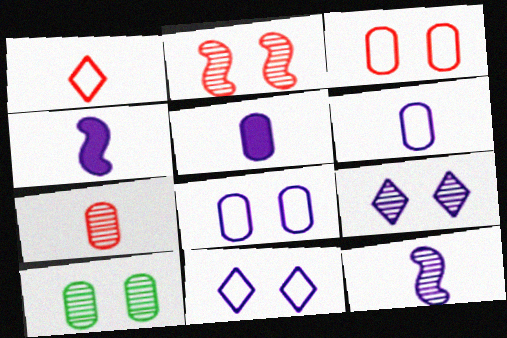[[2, 9, 10]]